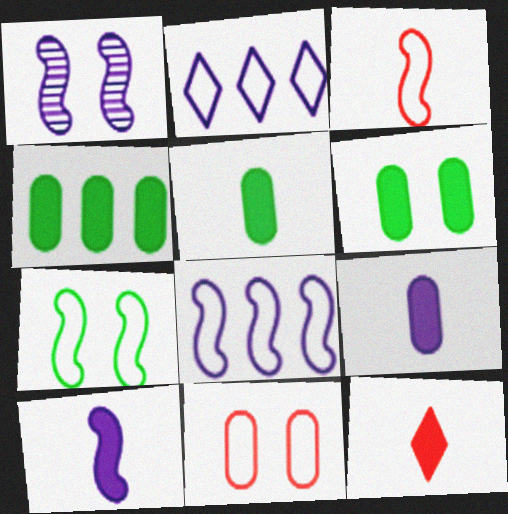[[1, 2, 9], 
[1, 8, 10], 
[3, 7, 8], 
[4, 5, 6], 
[5, 10, 12]]